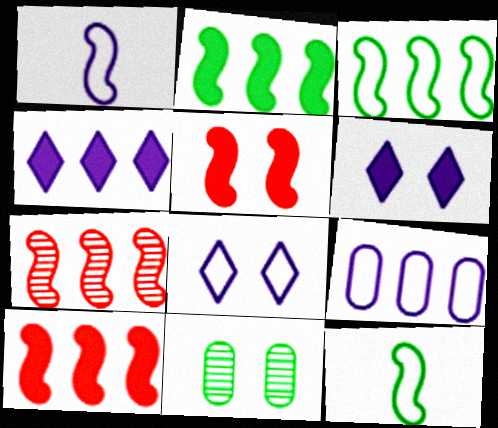[[1, 8, 9], 
[5, 8, 11]]